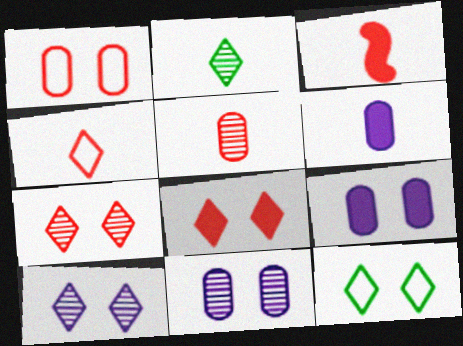[[3, 4, 5], 
[8, 10, 12]]